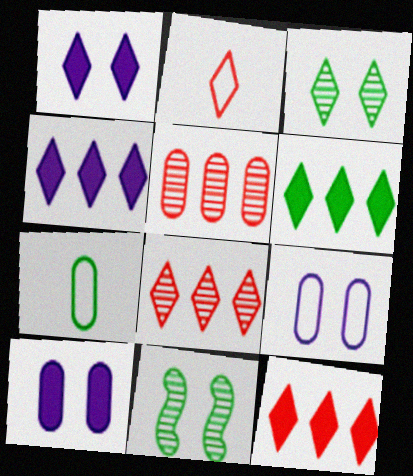[[2, 3, 4], 
[4, 6, 12], 
[5, 7, 10], 
[6, 7, 11]]